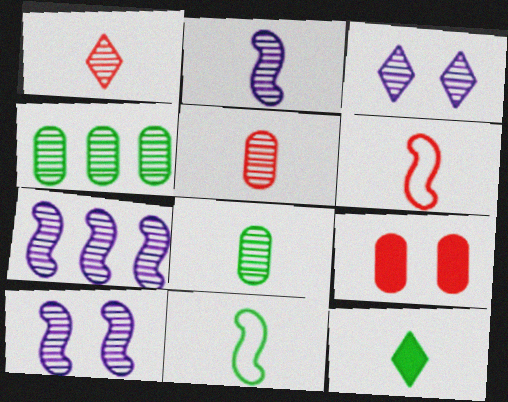[[1, 2, 8], 
[1, 4, 10], 
[2, 7, 10], 
[8, 11, 12]]